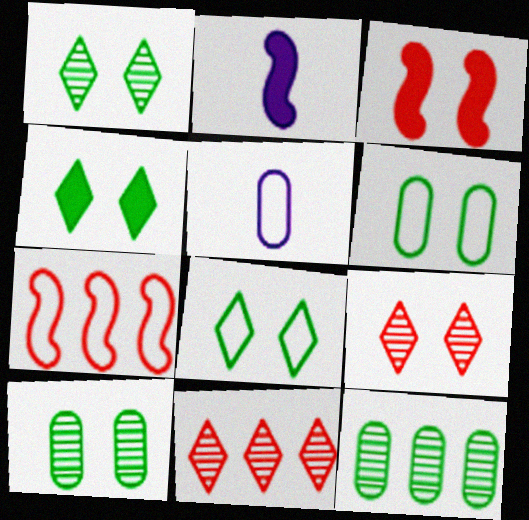[[1, 4, 8], 
[2, 6, 11], 
[5, 7, 8]]